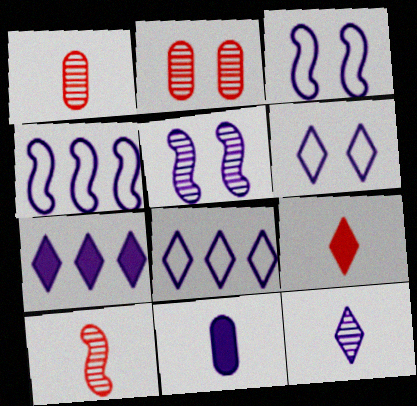[[5, 8, 11], 
[6, 7, 12]]